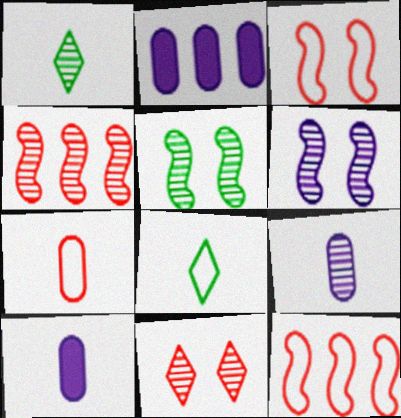[[1, 2, 3]]